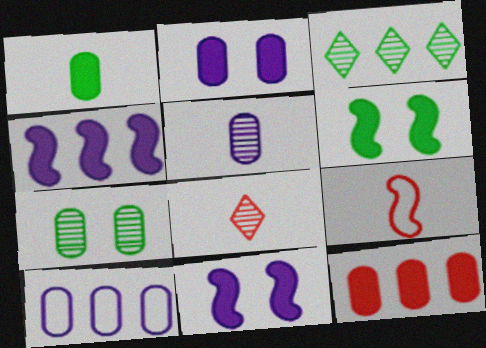[[1, 2, 12], 
[2, 3, 9], 
[2, 5, 10], 
[6, 8, 10]]